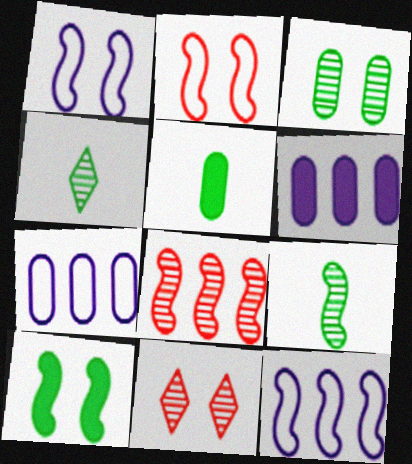[[2, 4, 6], 
[5, 11, 12]]